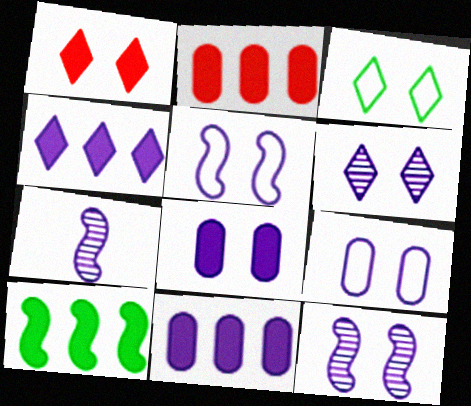[[1, 3, 6], 
[2, 3, 7], 
[2, 4, 10], 
[4, 7, 9], 
[5, 6, 8]]